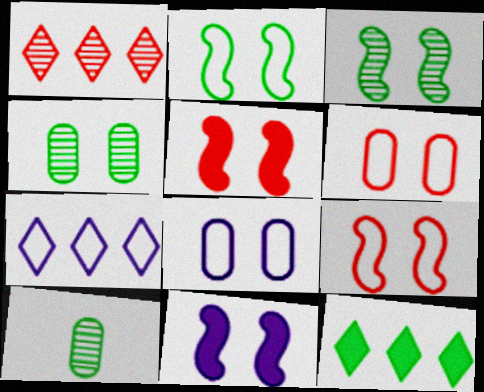[[1, 7, 12], 
[2, 10, 12], 
[3, 9, 11], 
[5, 7, 10]]